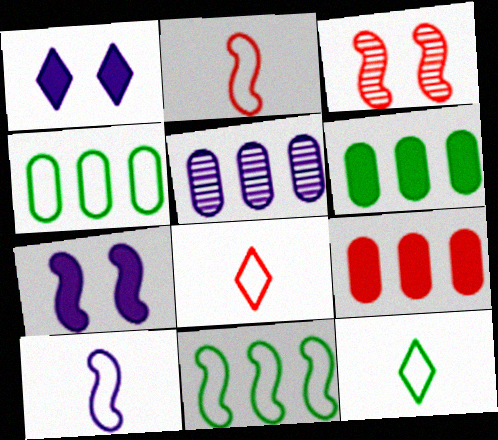[[1, 5, 10], 
[3, 8, 9], 
[4, 5, 9]]